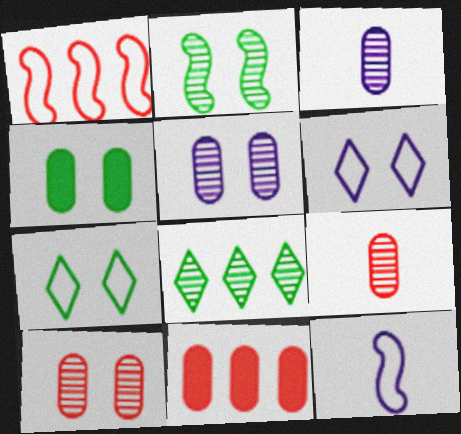[[2, 4, 7]]